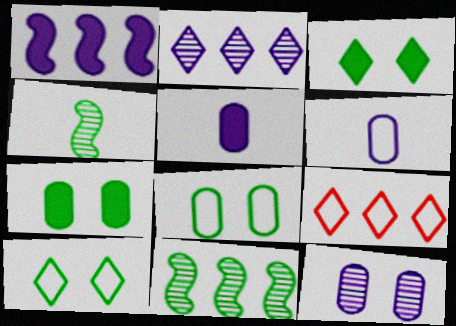[]